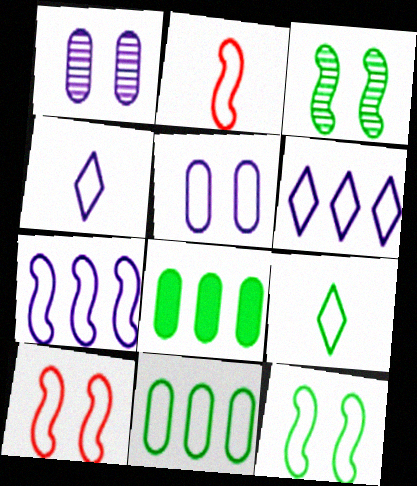[[2, 7, 12], 
[3, 8, 9], 
[4, 5, 7], 
[4, 10, 11], 
[9, 11, 12]]